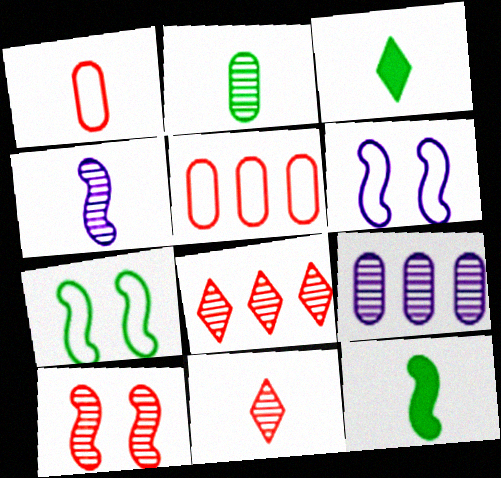[[1, 3, 4], 
[2, 4, 11]]